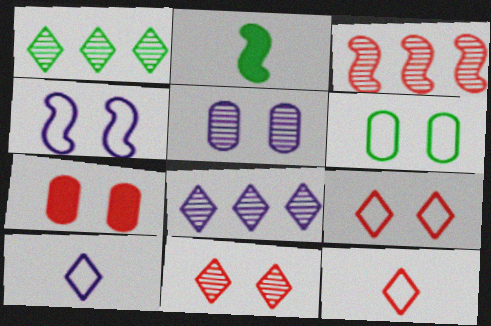[[1, 2, 6], 
[2, 3, 4], 
[3, 7, 12], 
[4, 6, 9], 
[5, 6, 7]]